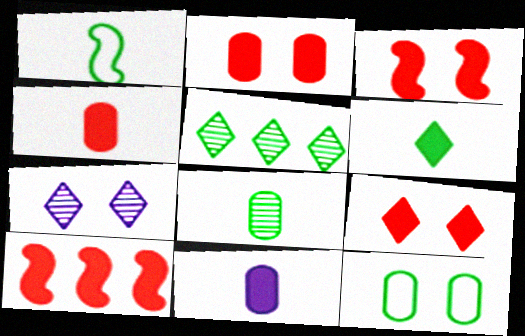[[1, 6, 8], 
[2, 3, 9], 
[3, 7, 12], 
[4, 9, 10]]